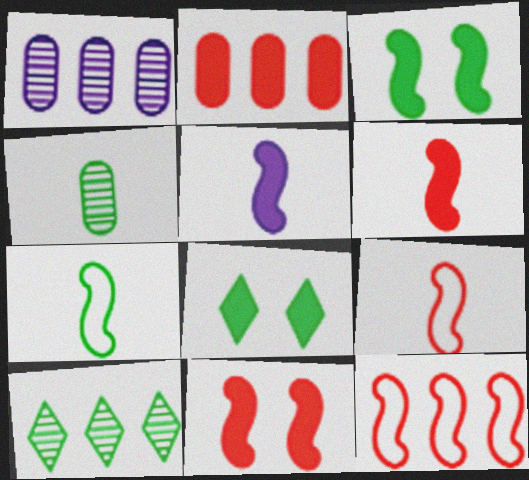[[1, 8, 9], 
[2, 5, 8]]